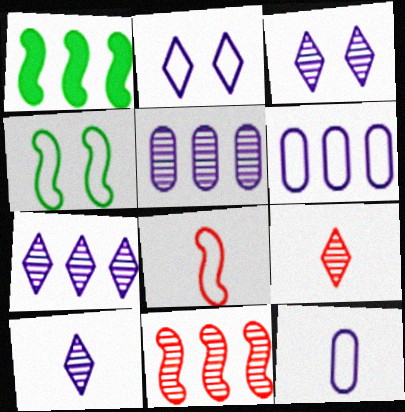[[3, 7, 10]]